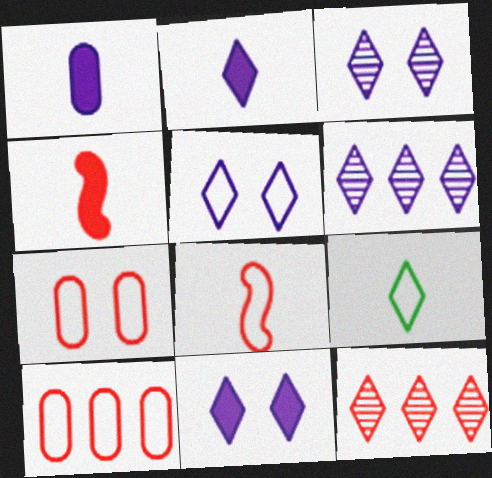[[2, 5, 6], 
[3, 5, 11], 
[4, 7, 12], 
[9, 11, 12]]